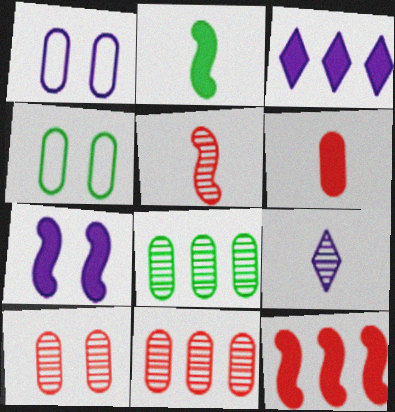[[1, 6, 8], 
[2, 7, 12], 
[3, 4, 5], 
[4, 9, 12]]